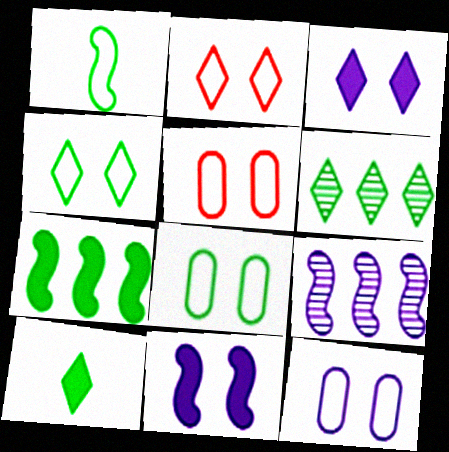[[4, 6, 10], 
[5, 8, 12], 
[5, 9, 10]]